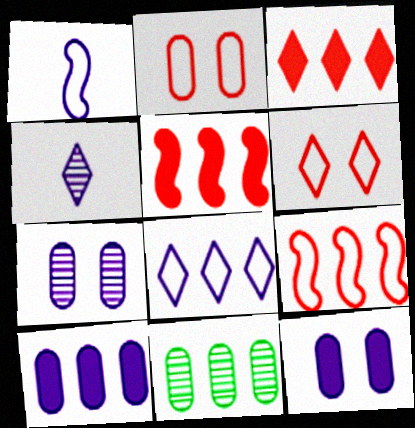[[5, 8, 11]]